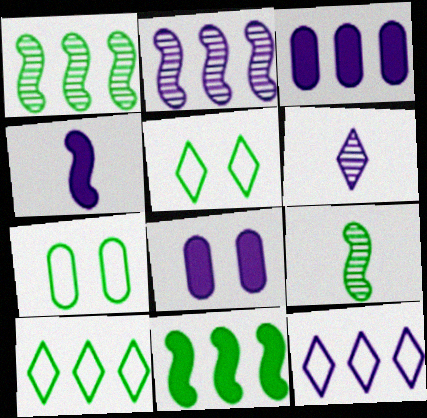[[2, 3, 12]]